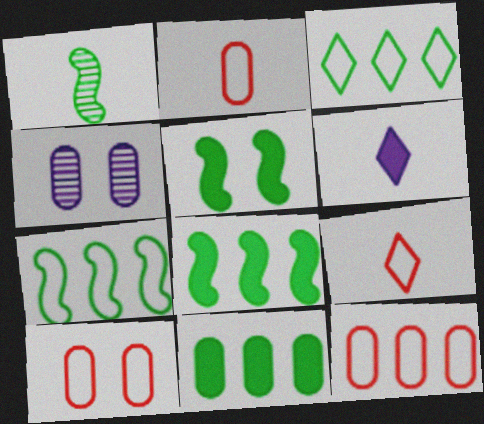[[1, 2, 6], 
[1, 5, 7], 
[2, 4, 11], 
[2, 10, 12], 
[4, 8, 9]]